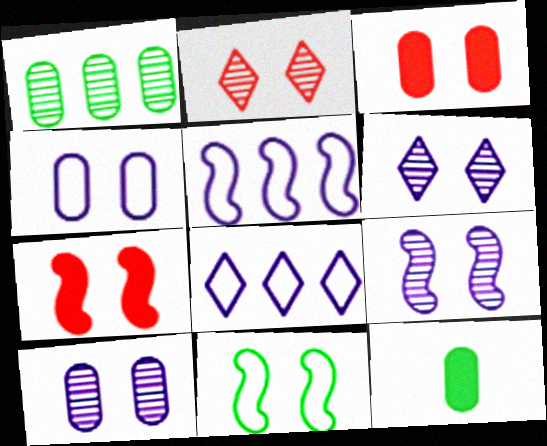[[2, 5, 12], 
[3, 6, 11], 
[6, 9, 10], 
[7, 9, 11]]